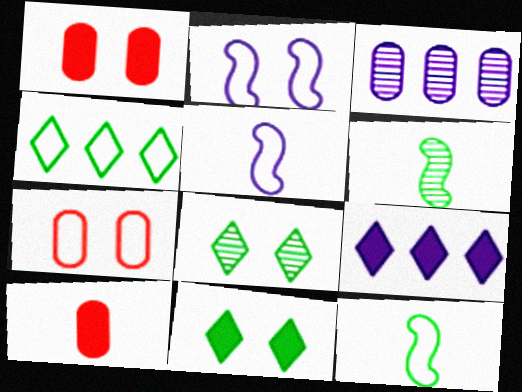[[1, 2, 8], 
[4, 5, 7], 
[6, 7, 9]]